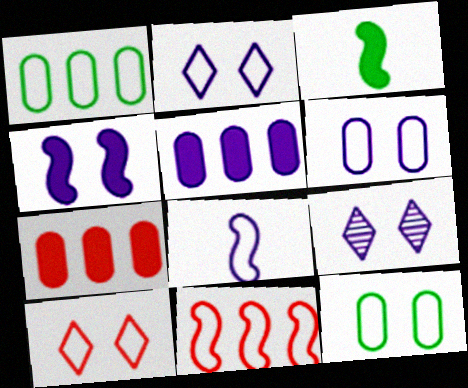[[1, 8, 10], 
[4, 6, 9], 
[5, 8, 9]]